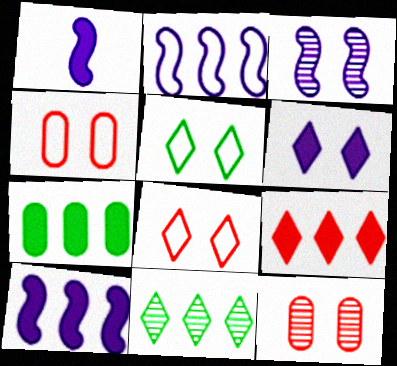[[1, 2, 3], 
[1, 4, 11], 
[7, 9, 10]]